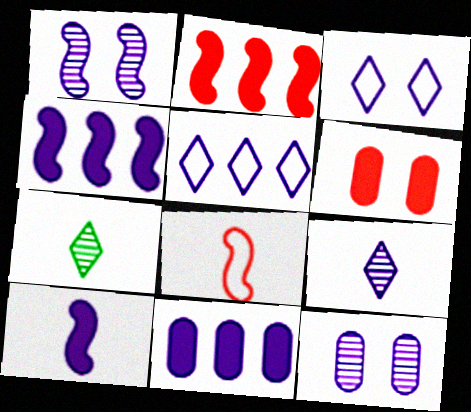[[5, 10, 12]]